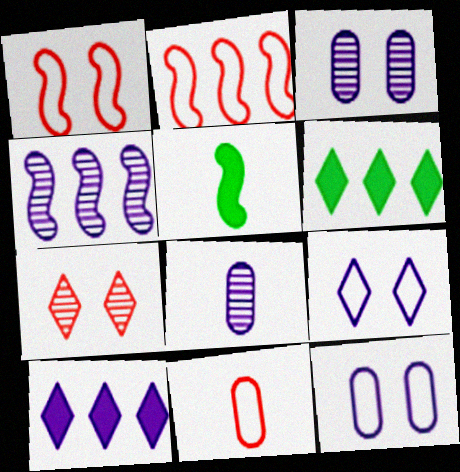[[1, 4, 5], 
[1, 6, 8]]